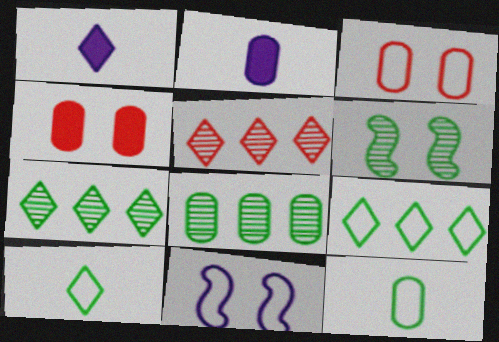[[2, 3, 8]]